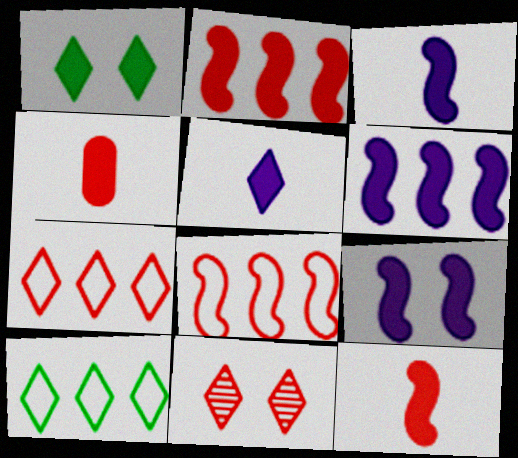[[1, 4, 6], 
[3, 6, 9], 
[4, 8, 11], 
[5, 10, 11]]